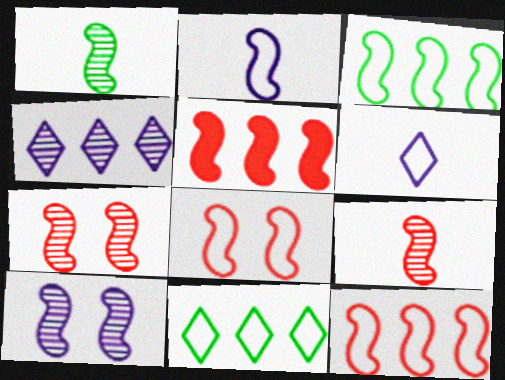[[2, 3, 8], 
[5, 8, 9]]